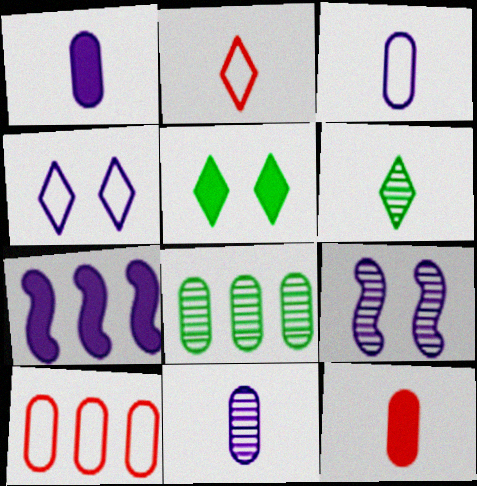[[1, 3, 11], 
[4, 7, 11], 
[5, 7, 12]]